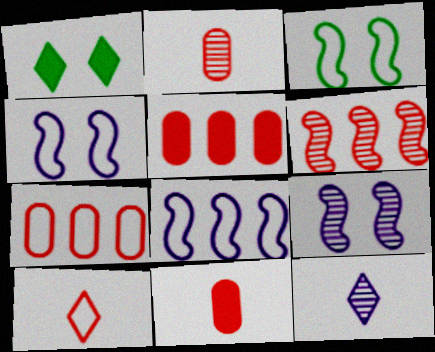[[1, 2, 8], 
[3, 5, 12]]